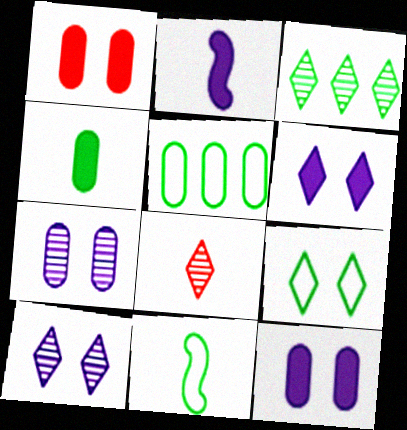[[3, 8, 10], 
[5, 9, 11]]